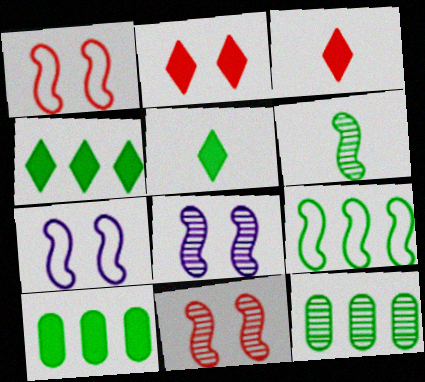[[3, 7, 12], 
[4, 9, 12]]